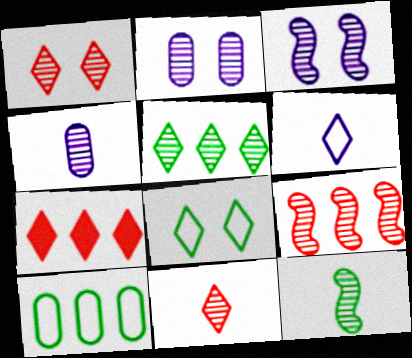[[3, 9, 12], 
[4, 11, 12]]